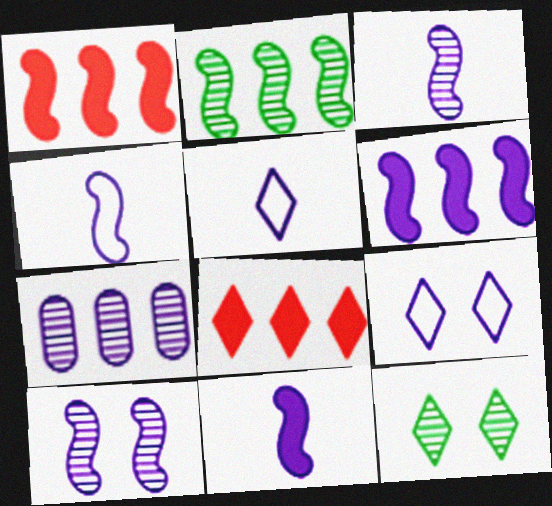[[3, 4, 11], 
[4, 6, 10], 
[5, 8, 12], 
[7, 9, 11]]